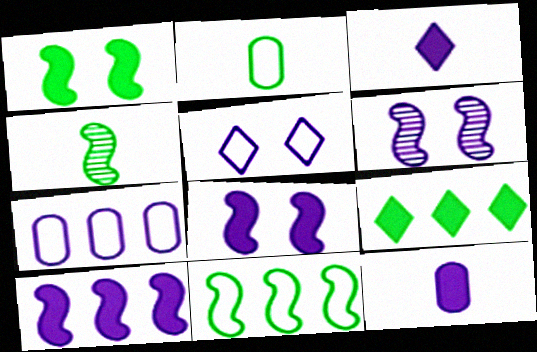[[1, 4, 11], 
[3, 6, 7]]